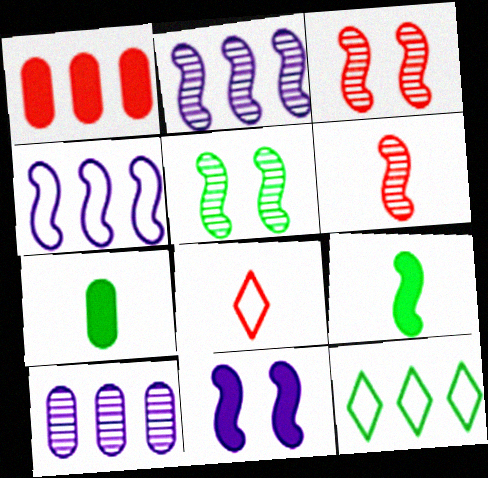[[1, 2, 12], 
[1, 3, 8], 
[2, 5, 6], 
[3, 4, 9], 
[5, 7, 12]]